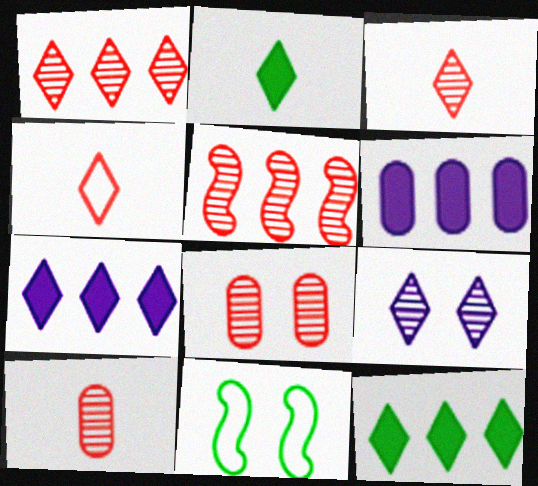[[3, 5, 8], 
[3, 6, 11], 
[4, 9, 12], 
[7, 10, 11]]